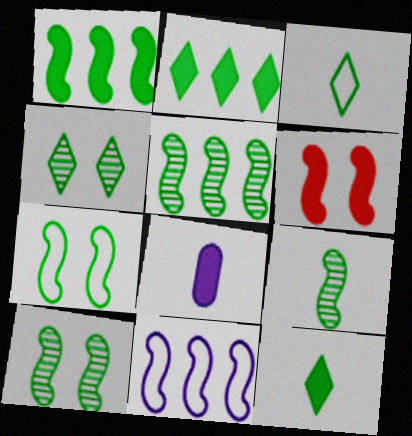[[1, 7, 9], 
[2, 3, 4], 
[2, 6, 8], 
[5, 9, 10], 
[6, 9, 11]]